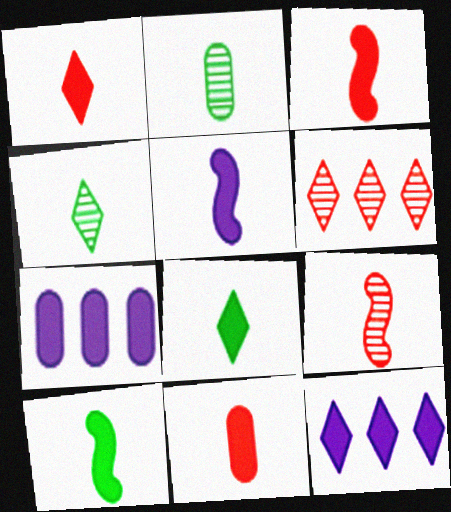[[1, 3, 11], 
[3, 5, 10], 
[5, 8, 11]]